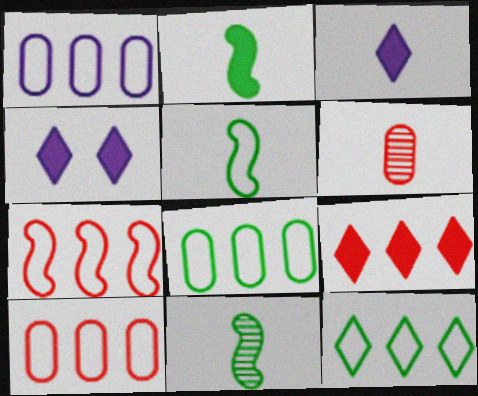[[1, 7, 12], 
[1, 8, 10], 
[2, 5, 11], 
[3, 5, 6], 
[4, 10, 11]]